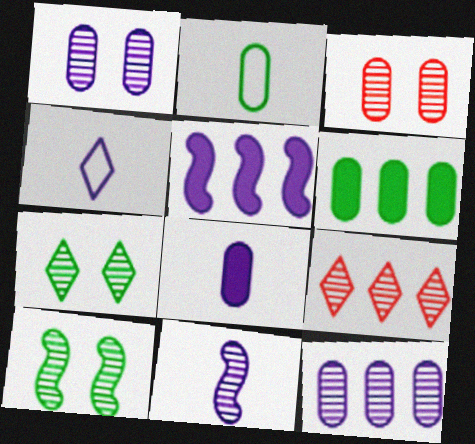[[1, 4, 5], 
[4, 8, 11]]